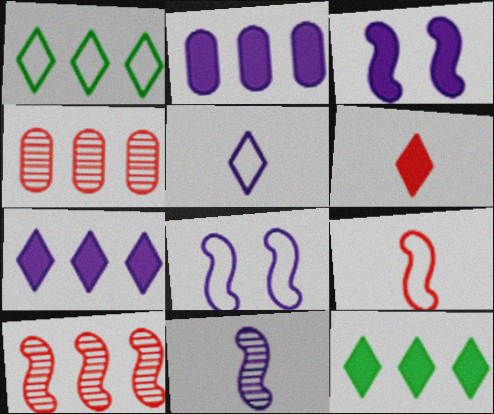[[1, 2, 10]]